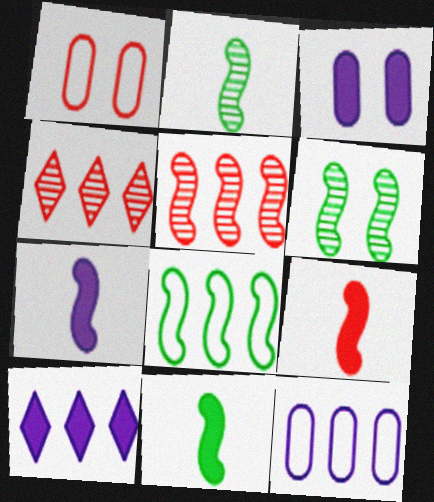[[1, 2, 10], 
[1, 4, 9], 
[3, 7, 10], 
[6, 8, 11], 
[7, 9, 11]]